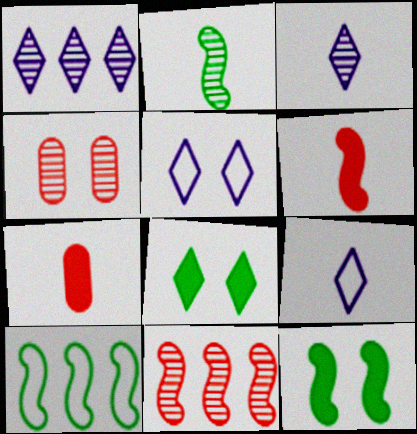[[1, 2, 4], 
[2, 7, 9], 
[2, 10, 12], 
[4, 5, 12]]